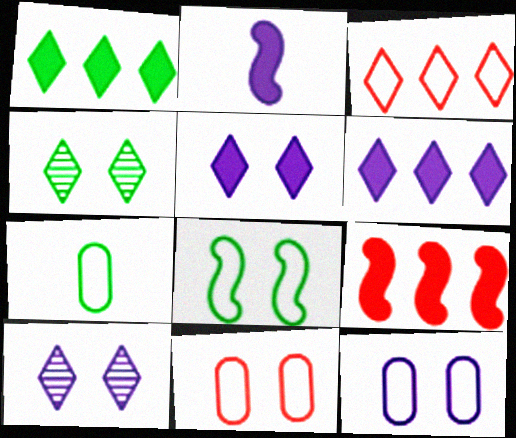[[7, 9, 10]]